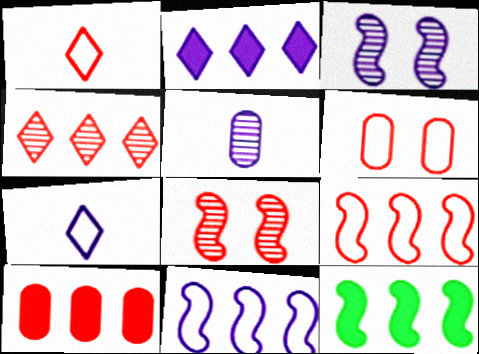[[1, 6, 9], 
[1, 8, 10], 
[2, 10, 12], 
[4, 9, 10]]